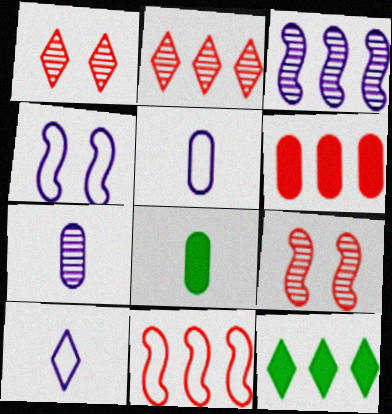[[1, 10, 12], 
[2, 4, 8], 
[2, 6, 11], 
[5, 9, 12]]